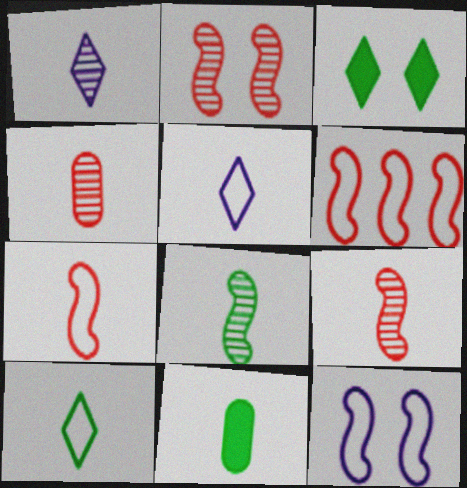[[1, 4, 8], 
[1, 7, 11], 
[5, 9, 11], 
[8, 10, 11]]